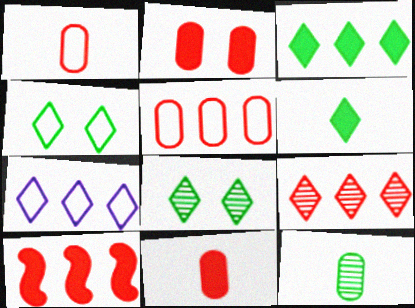[[3, 7, 9], 
[5, 9, 10]]